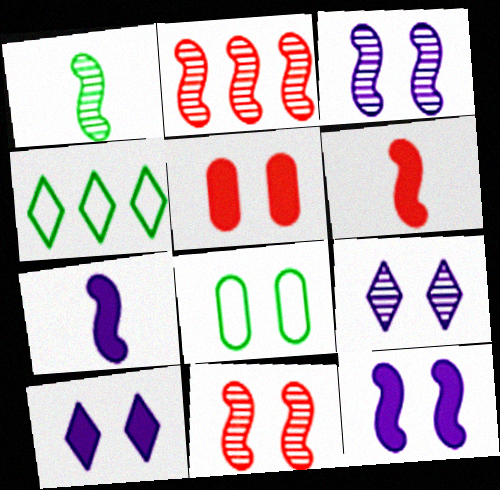[[1, 2, 3], 
[8, 10, 11]]